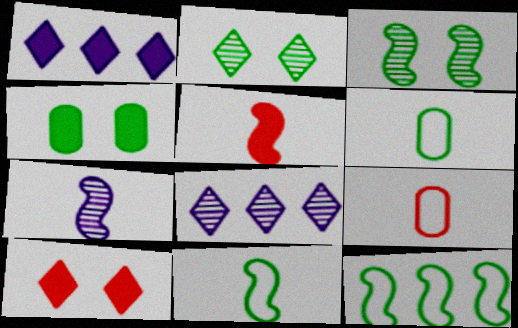[[1, 3, 9], 
[1, 4, 5], 
[5, 7, 11]]